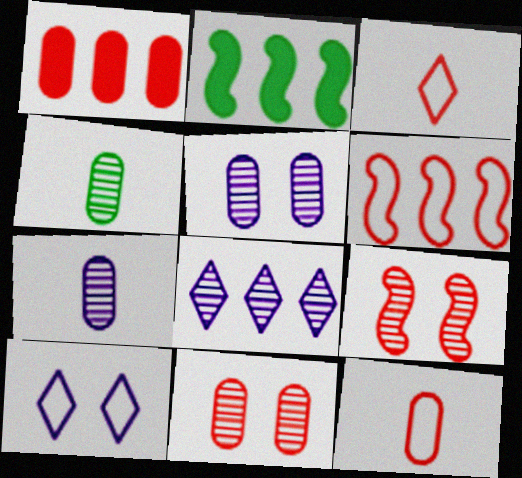[[1, 3, 9], 
[1, 11, 12], 
[2, 3, 5], 
[4, 8, 9]]